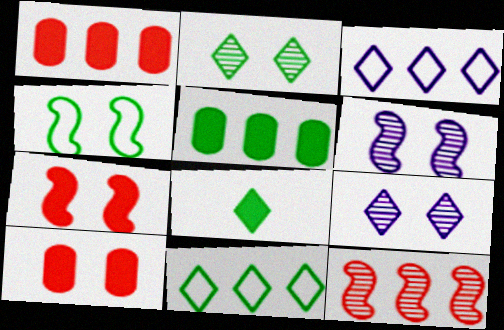[[2, 8, 11], 
[3, 5, 12], 
[4, 6, 7], 
[4, 9, 10]]